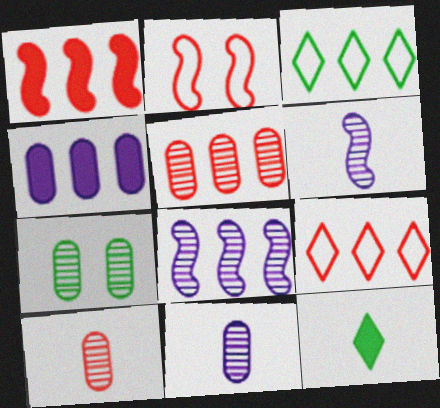[[1, 5, 9], 
[5, 7, 11]]